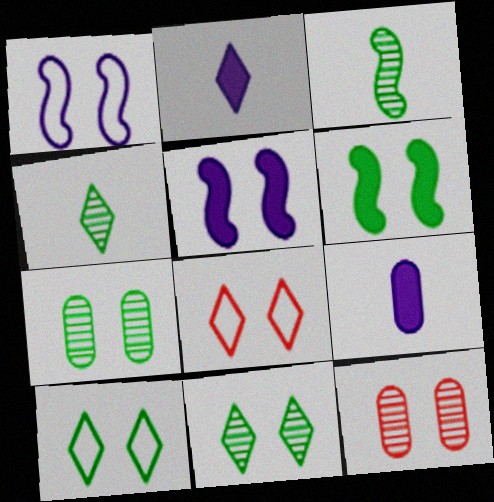[[5, 7, 8], 
[5, 10, 12], 
[6, 7, 10]]